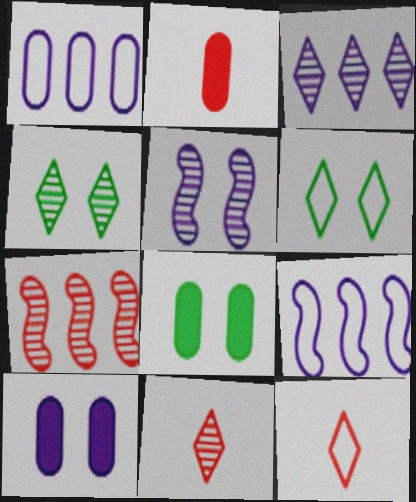[[2, 4, 9], 
[3, 4, 11], 
[8, 9, 11]]